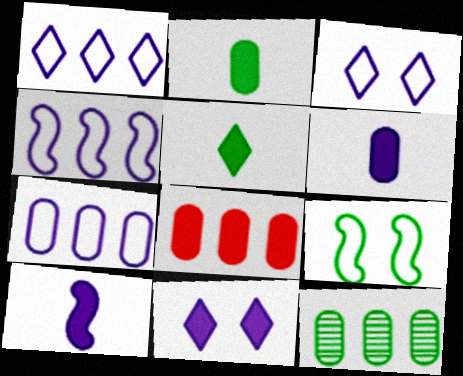[[1, 4, 7], 
[5, 9, 12], 
[7, 8, 12]]